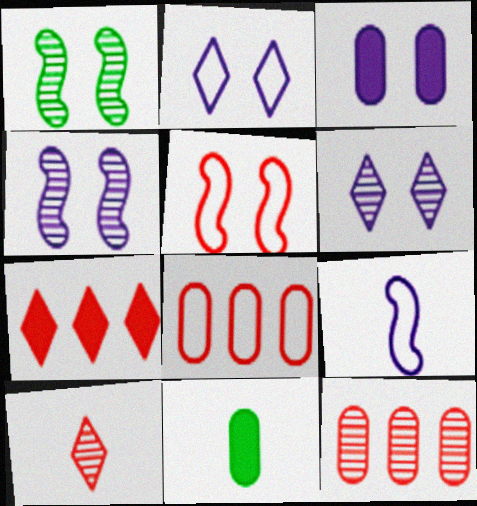[[2, 3, 4], 
[9, 10, 11]]